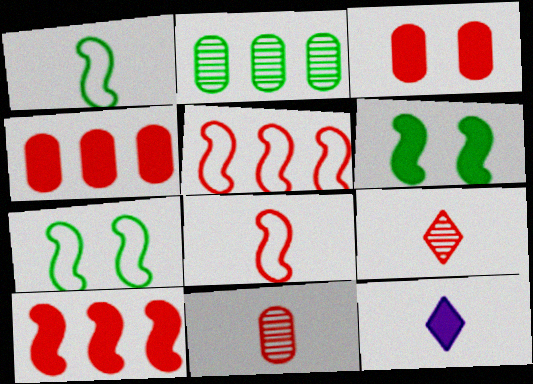[[1, 11, 12], 
[3, 5, 9], 
[4, 6, 12]]